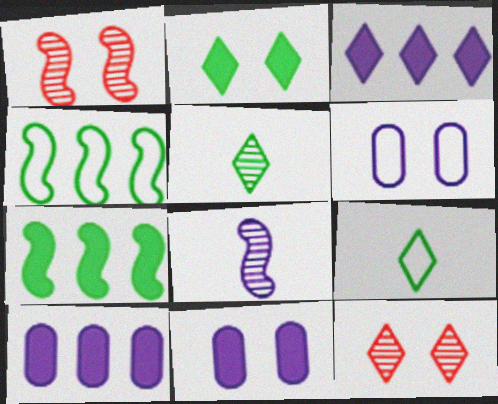[[1, 2, 6], 
[1, 9, 10], 
[3, 6, 8], 
[3, 9, 12]]